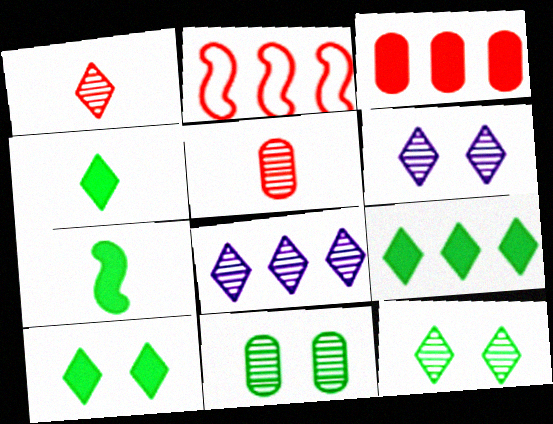[[1, 8, 12], 
[4, 9, 10]]